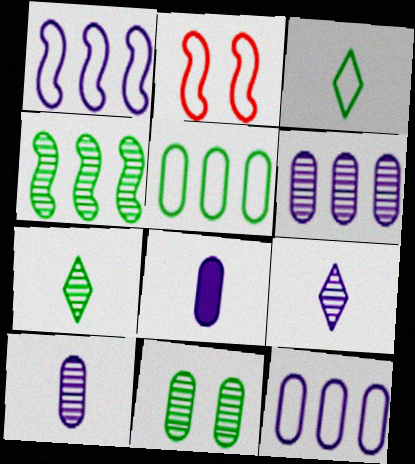[[2, 3, 12], 
[4, 7, 11]]